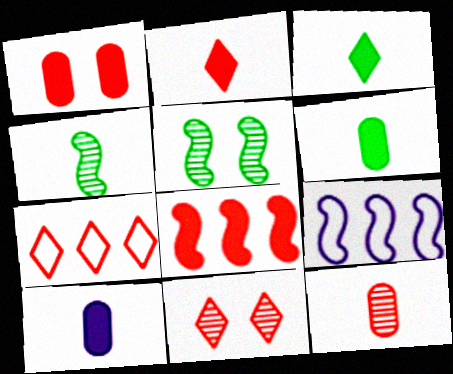[[1, 2, 8], 
[2, 7, 11], 
[5, 7, 10], 
[6, 9, 11]]